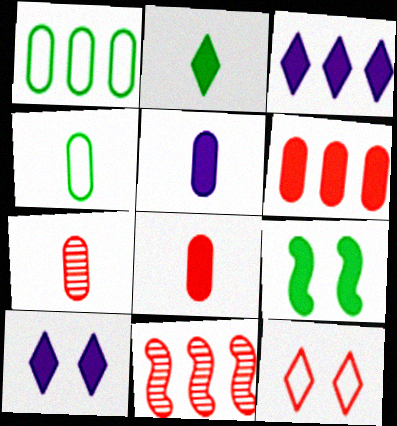[[1, 3, 11], 
[3, 8, 9], 
[4, 5, 7], 
[4, 10, 11], 
[8, 11, 12]]